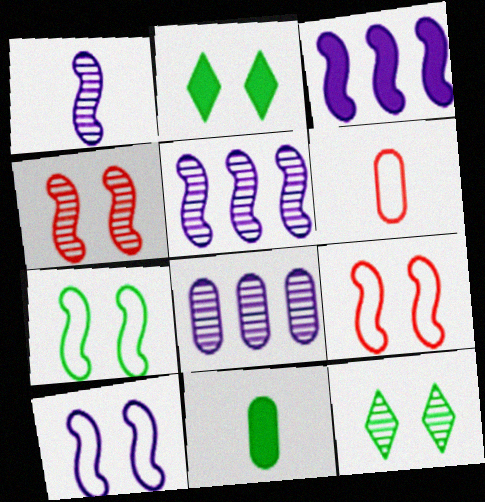[[1, 3, 10], 
[2, 5, 6], 
[3, 6, 12], 
[7, 9, 10]]